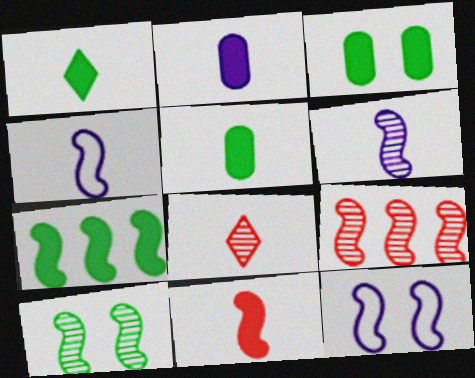[[1, 2, 11], 
[1, 3, 7], 
[4, 5, 8], 
[6, 9, 10]]